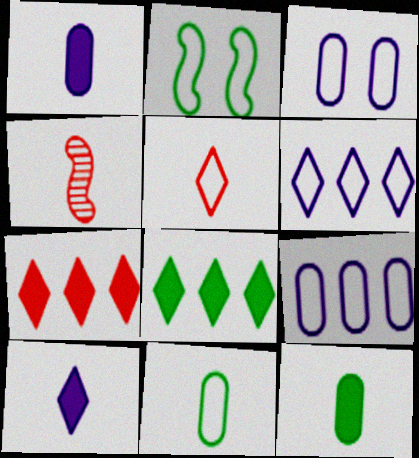[[2, 5, 9], 
[3, 4, 8], 
[4, 10, 11]]